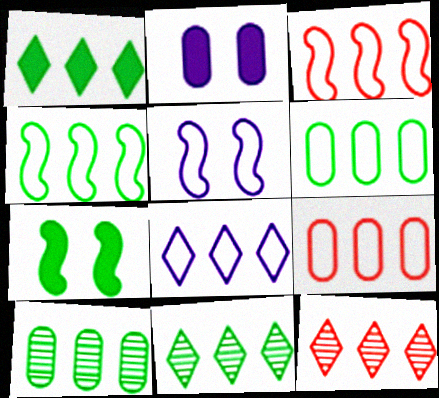[[1, 4, 10], 
[1, 8, 12], 
[3, 6, 8], 
[4, 8, 9]]